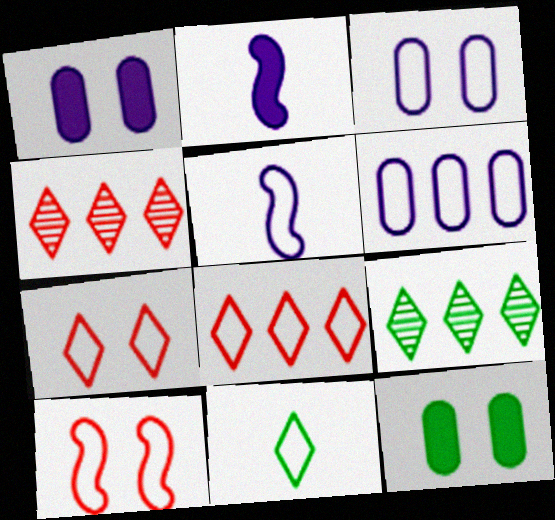[[4, 5, 12], 
[6, 10, 11]]